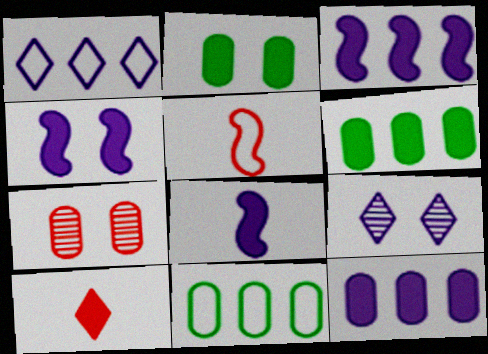[[2, 3, 10], 
[3, 4, 8], 
[4, 6, 10], 
[5, 6, 9]]